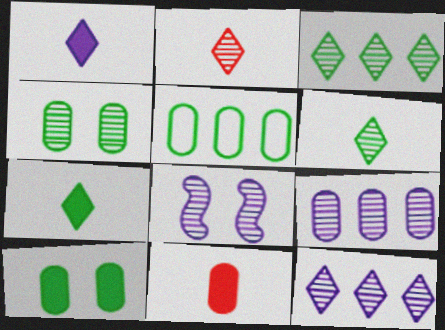[]